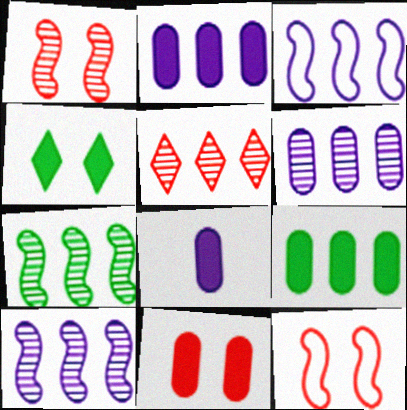[[3, 5, 9], 
[5, 6, 7], 
[8, 9, 11]]